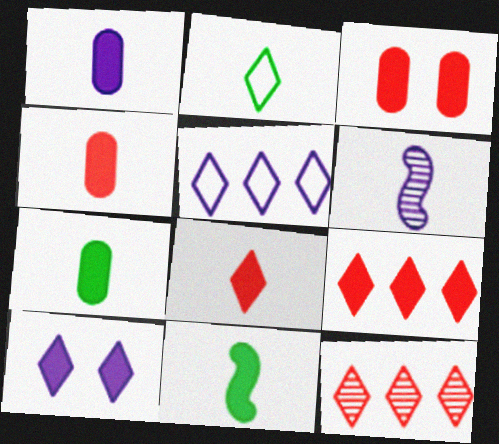[[1, 4, 7], 
[1, 8, 11], 
[2, 4, 6], 
[2, 10, 12]]